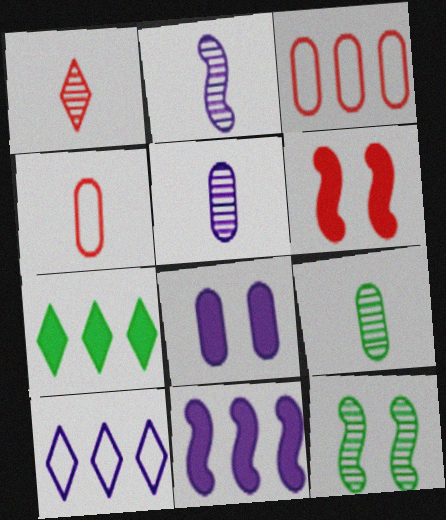[[1, 2, 9], 
[1, 3, 6], 
[2, 8, 10], 
[3, 8, 9], 
[6, 9, 10]]